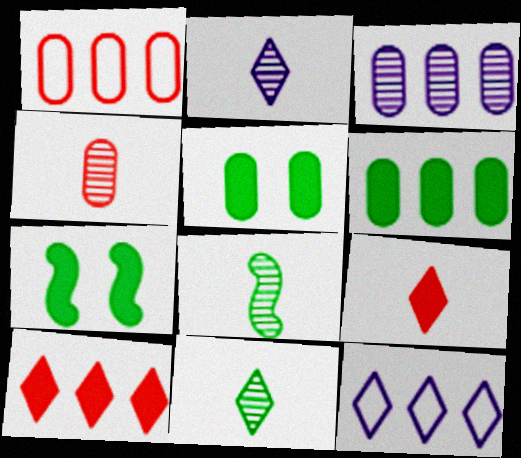[[1, 2, 7], 
[1, 3, 6], 
[2, 4, 8], 
[4, 7, 12]]